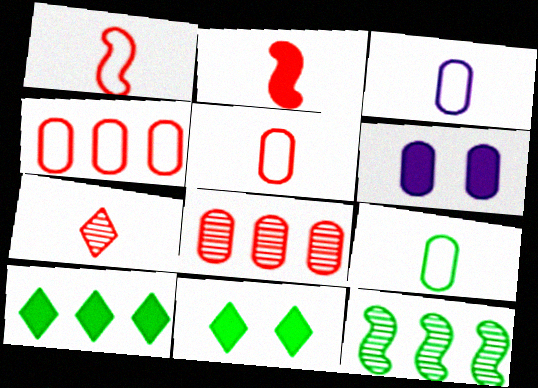[[2, 5, 7], 
[2, 6, 10], 
[3, 5, 9], 
[6, 8, 9], 
[9, 11, 12]]